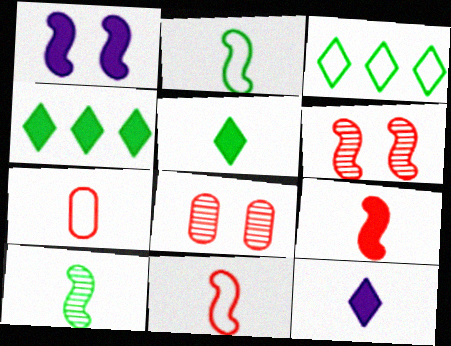[[7, 10, 12]]